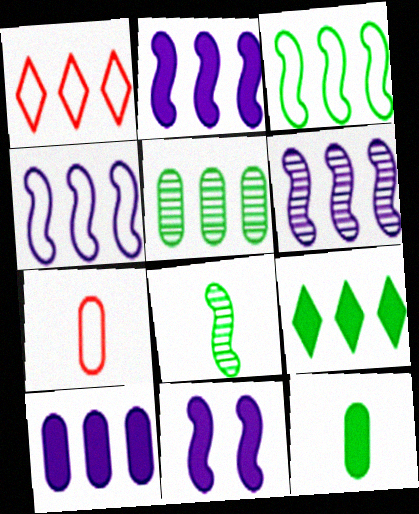[[1, 2, 5], 
[2, 4, 6], 
[3, 5, 9]]